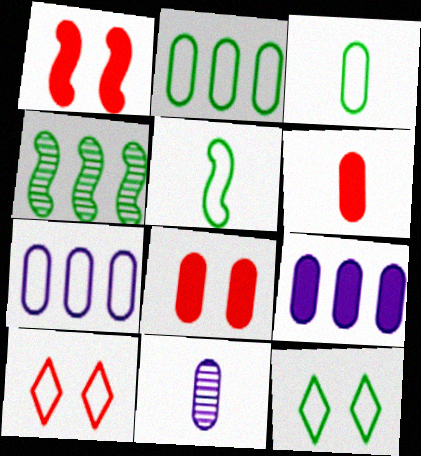[[2, 5, 12], 
[2, 8, 11], 
[3, 6, 11], 
[5, 7, 10]]